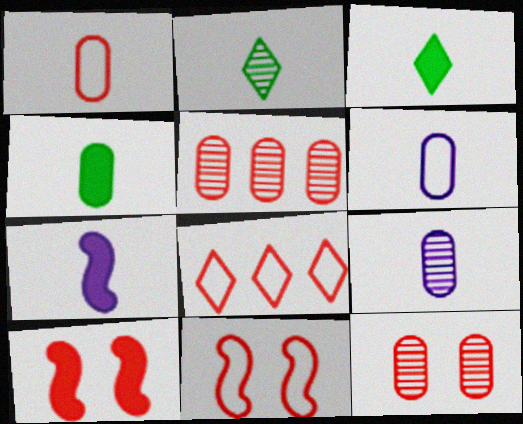[[1, 2, 7], 
[1, 4, 9], 
[1, 8, 11]]